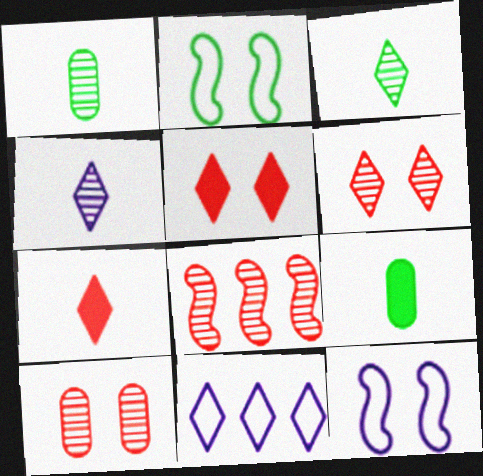[[3, 5, 11]]